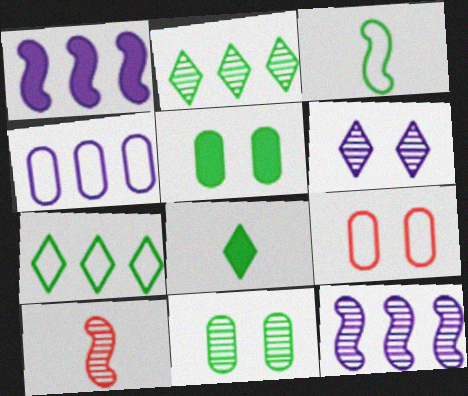[[2, 3, 5], 
[8, 9, 12]]